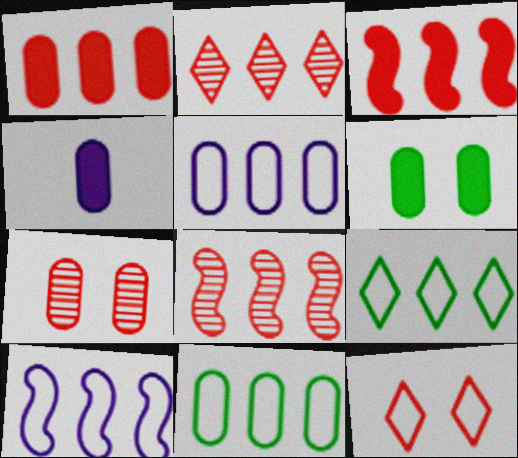[[1, 4, 6], 
[4, 7, 11]]